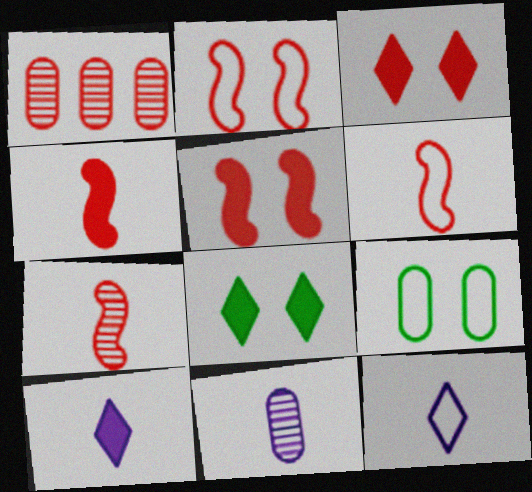[[1, 3, 6], 
[4, 6, 7]]